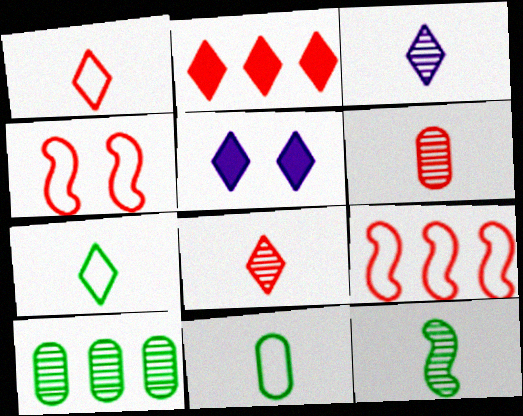[[2, 4, 6], 
[3, 6, 12]]